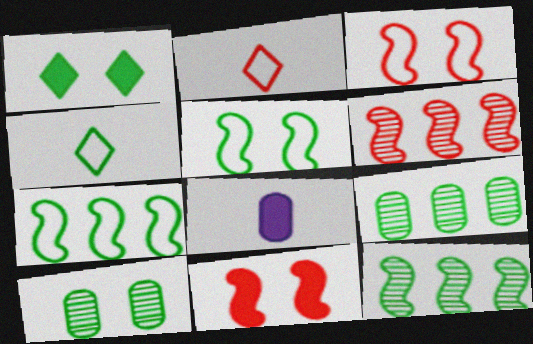[[1, 5, 10]]